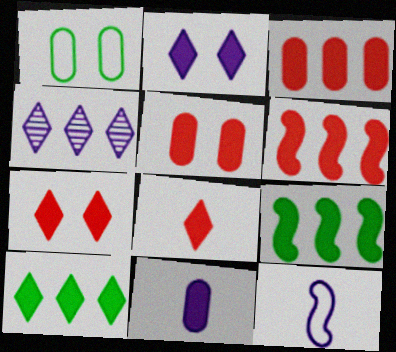[[2, 8, 10], 
[5, 6, 8], 
[7, 9, 11]]